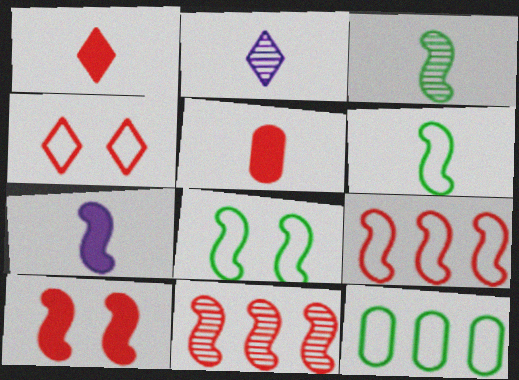[[2, 5, 6], 
[2, 10, 12], 
[4, 5, 11], 
[7, 8, 11]]